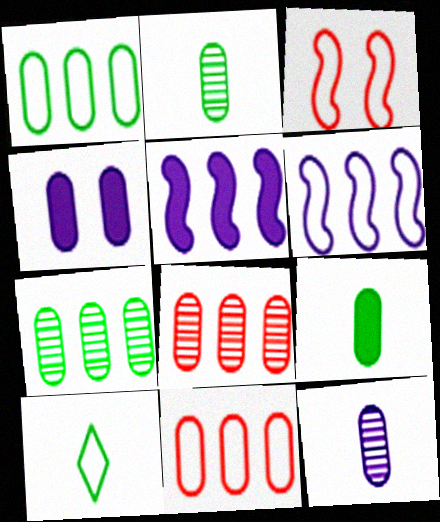[[2, 4, 11]]